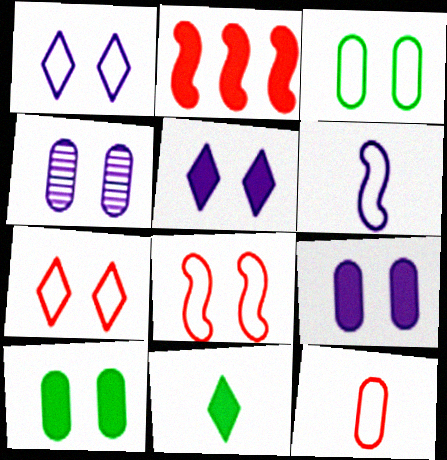[[1, 3, 8], 
[2, 9, 11]]